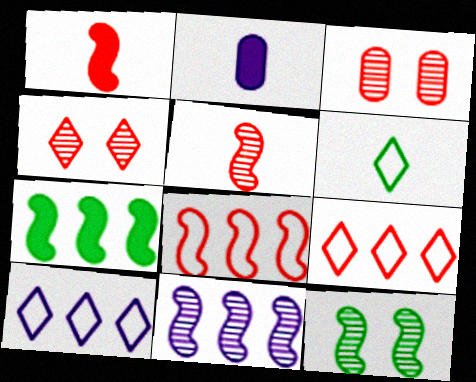[[1, 3, 9], 
[2, 5, 6], 
[2, 9, 12], 
[5, 11, 12], 
[7, 8, 11]]